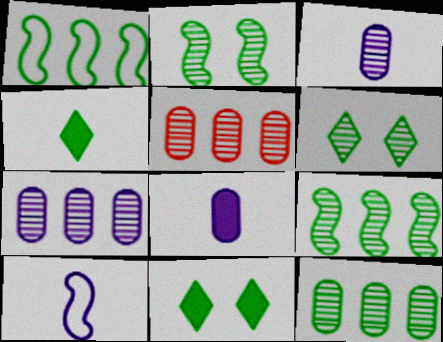[[5, 7, 12], 
[5, 10, 11]]